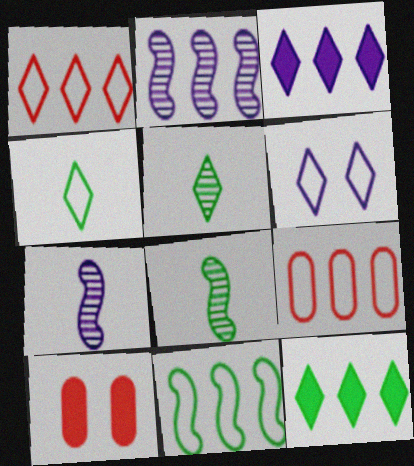[[1, 4, 6], 
[2, 4, 10], 
[2, 9, 12]]